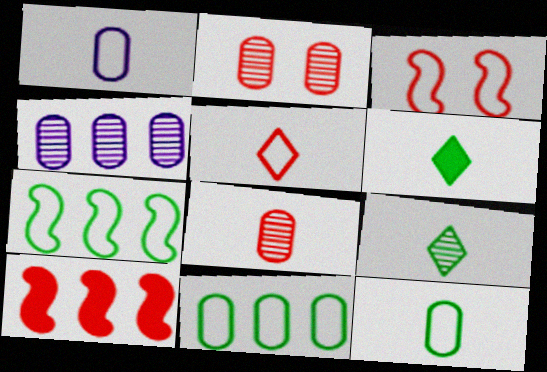[[2, 5, 10], 
[3, 4, 6]]